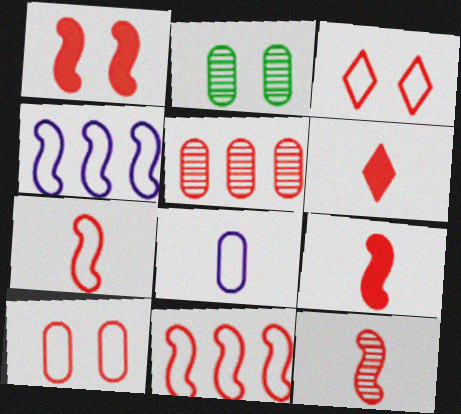[[1, 11, 12], 
[2, 4, 6], 
[3, 5, 9], 
[7, 9, 12]]